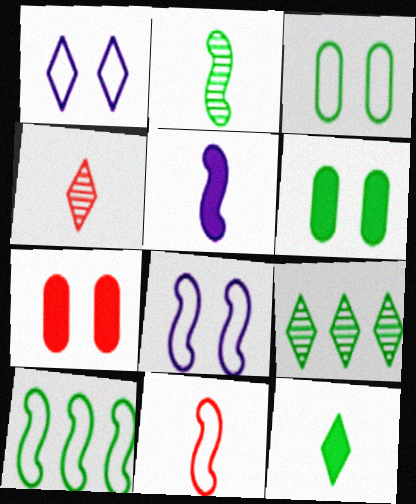[[2, 5, 11], 
[8, 10, 11]]